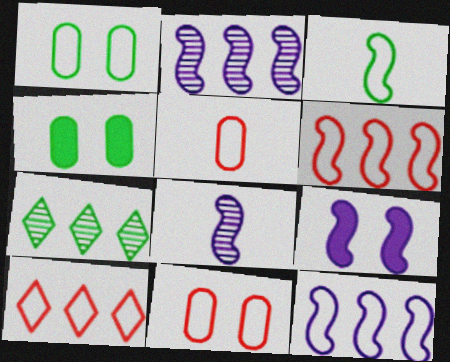[[3, 4, 7], 
[4, 8, 10], 
[5, 7, 9], 
[8, 9, 12]]